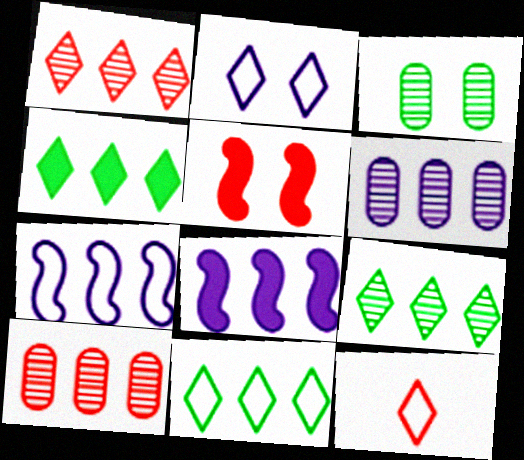[[2, 3, 5], 
[2, 11, 12], 
[3, 8, 12], 
[4, 7, 10], 
[4, 9, 11], 
[5, 10, 12], 
[8, 10, 11]]